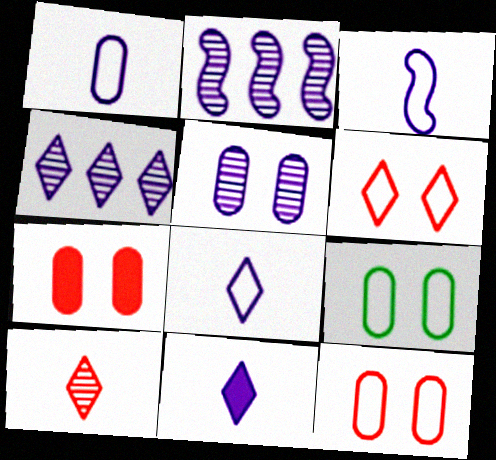[[1, 3, 8], 
[5, 7, 9]]